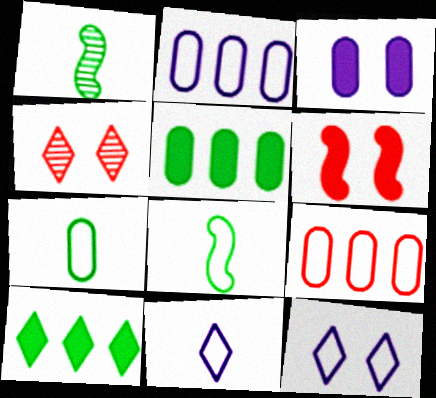[[4, 10, 11], 
[8, 9, 12]]